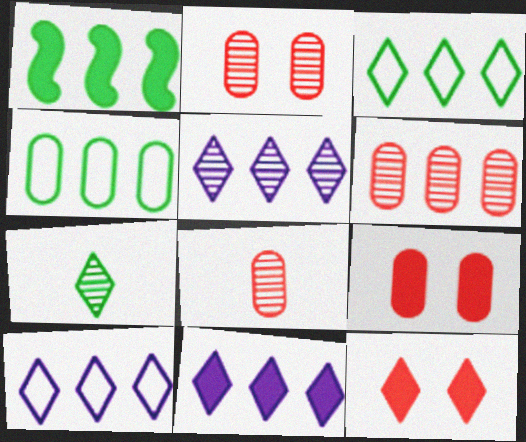[[1, 6, 10], 
[2, 6, 8], 
[5, 10, 11], 
[7, 10, 12]]